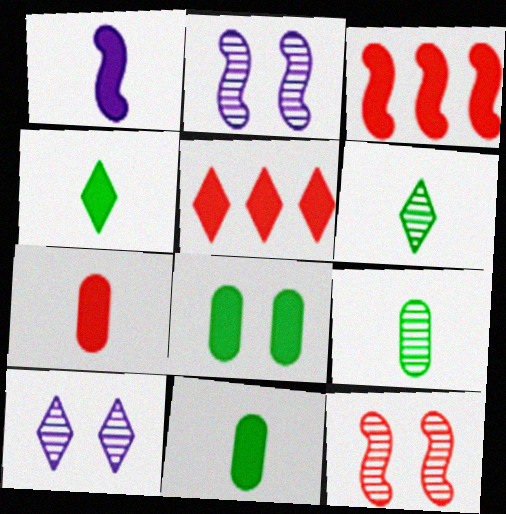[[1, 4, 7], 
[1, 5, 8]]